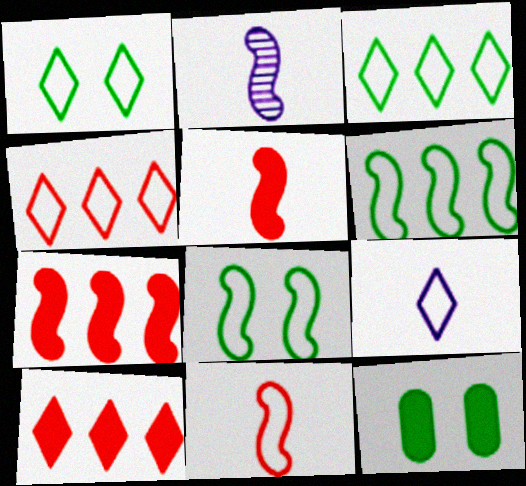[[1, 4, 9], 
[2, 4, 12], 
[2, 7, 8]]